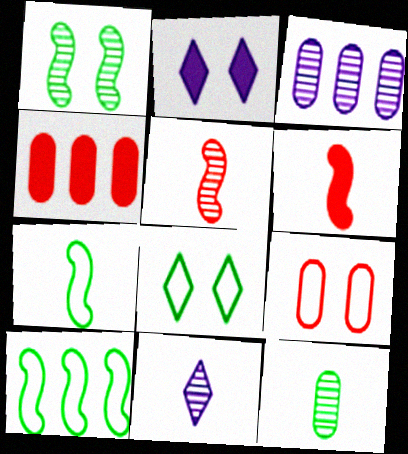[[1, 2, 9], 
[3, 6, 8], 
[5, 11, 12]]